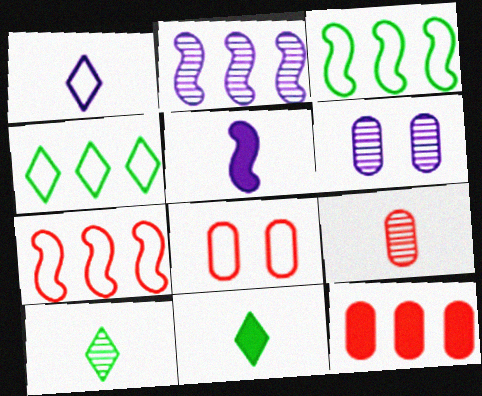[[1, 3, 8], 
[2, 4, 12], 
[2, 8, 11], 
[6, 7, 11], 
[8, 9, 12]]